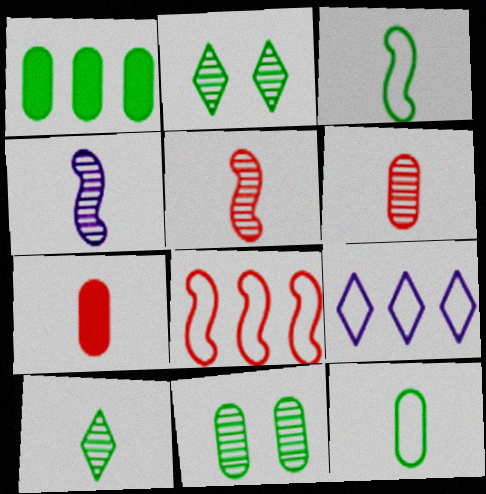[[1, 2, 3], 
[1, 11, 12], 
[4, 6, 10]]